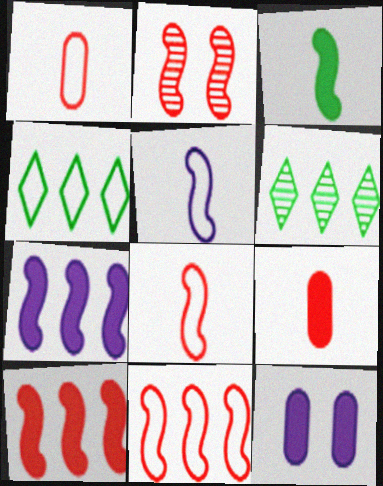[[2, 8, 10], 
[6, 8, 12]]